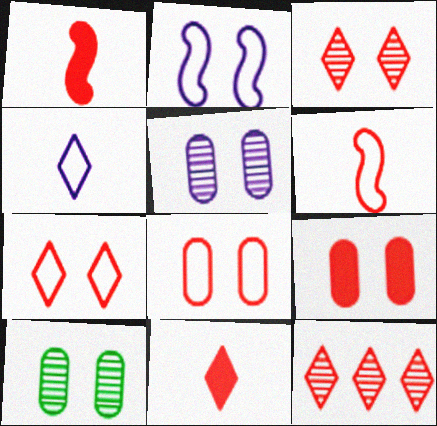[[1, 8, 12], 
[6, 9, 12], 
[7, 11, 12]]